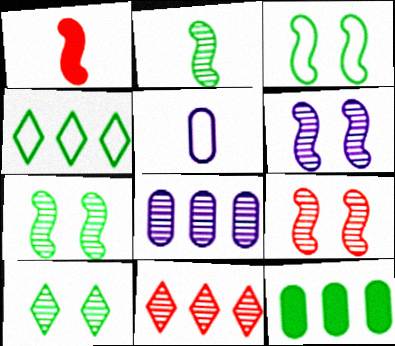[[6, 7, 9]]